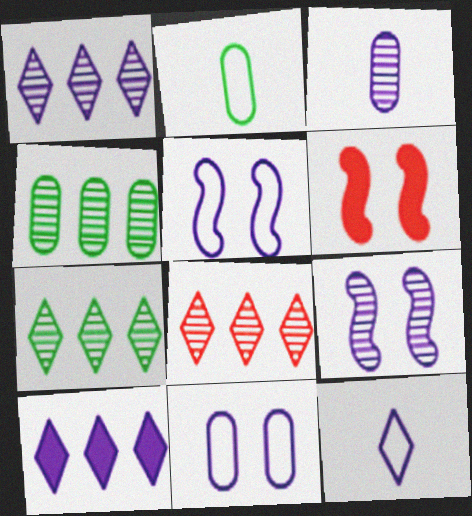[[1, 2, 6], 
[1, 3, 9], 
[1, 7, 8], 
[3, 5, 10], 
[4, 6, 12]]